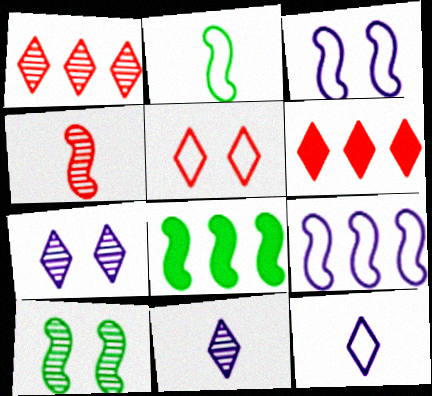[[2, 8, 10], 
[3, 4, 8]]